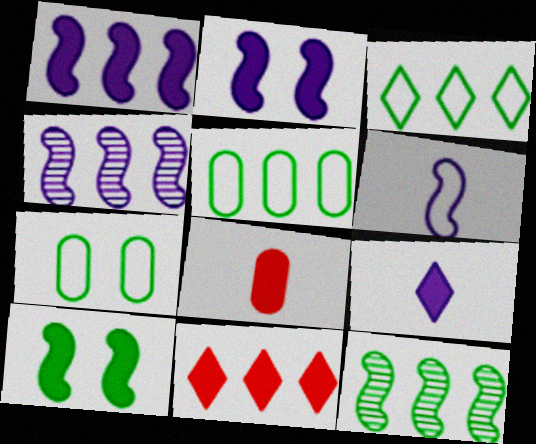[[2, 4, 6], 
[4, 5, 11]]